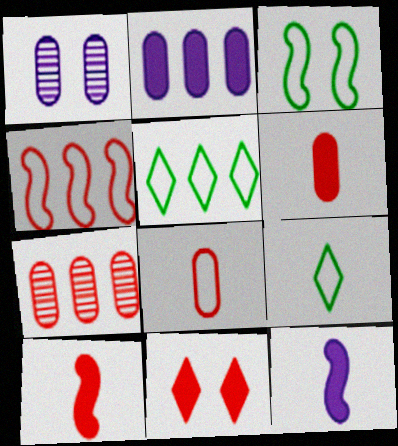[[1, 3, 11], 
[1, 5, 10]]